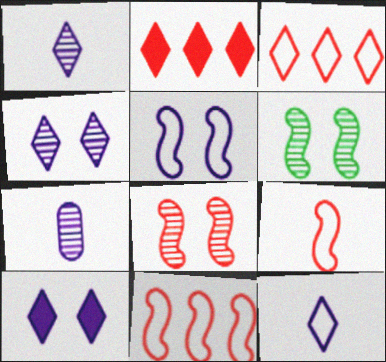[]